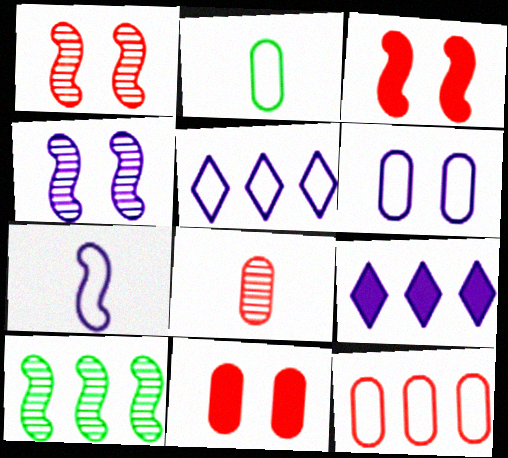[[1, 2, 9], 
[2, 6, 12], 
[3, 7, 10], 
[5, 6, 7], 
[8, 11, 12], 
[9, 10, 12]]